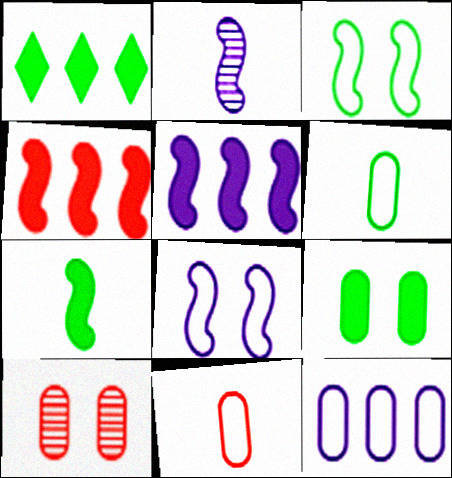[[1, 7, 9], 
[2, 3, 4], 
[2, 5, 8]]